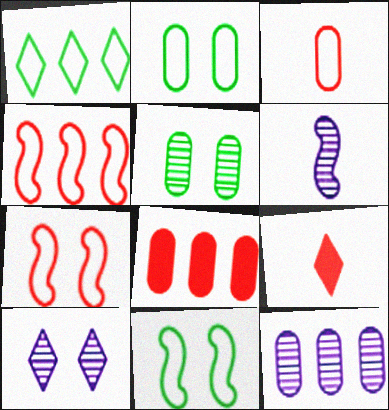[[1, 9, 10], 
[6, 10, 12], 
[9, 11, 12]]